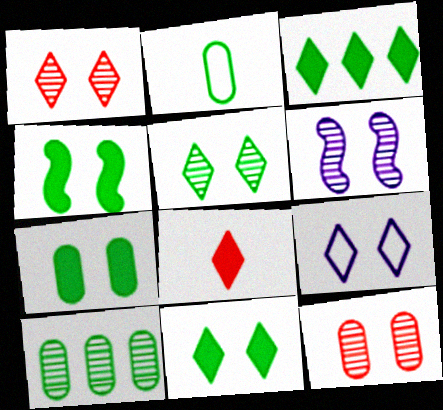[[1, 9, 11], 
[2, 7, 10], 
[4, 7, 11], 
[4, 9, 12], 
[5, 6, 12]]